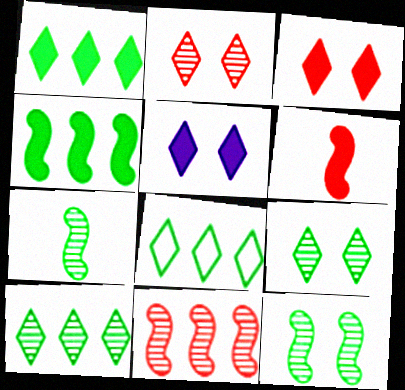[[1, 8, 10]]